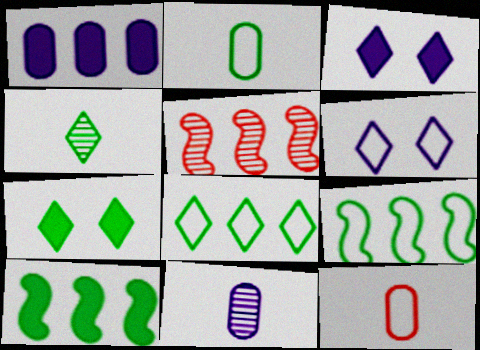[[1, 5, 8], 
[2, 3, 5], 
[4, 7, 8], 
[6, 9, 12]]